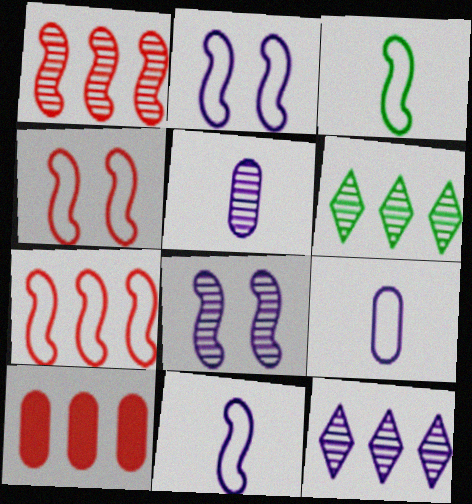[[2, 3, 7], 
[5, 8, 12]]